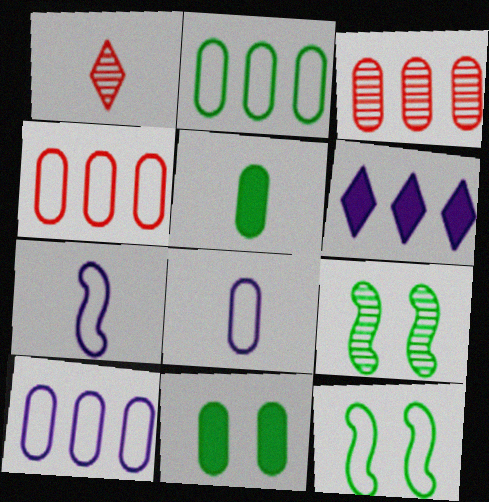[[1, 5, 7], 
[2, 4, 10], 
[3, 8, 11]]